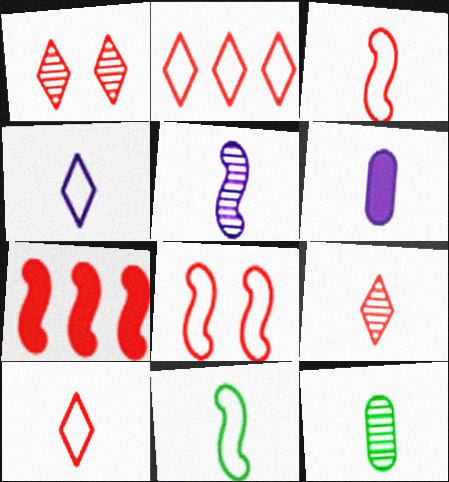[[4, 5, 6], 
[5, 9, 12], 
[6, 9, 11]]